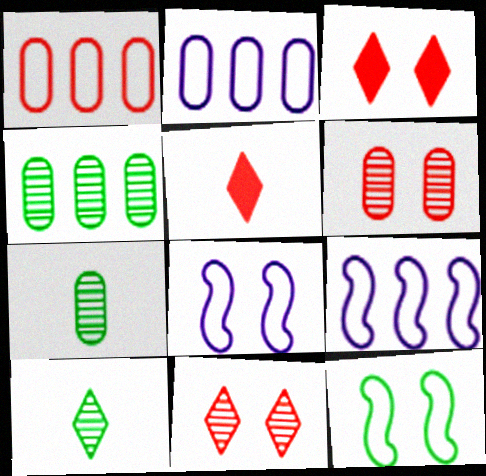[[3, 7, 9], 
[4, 5, 8]]